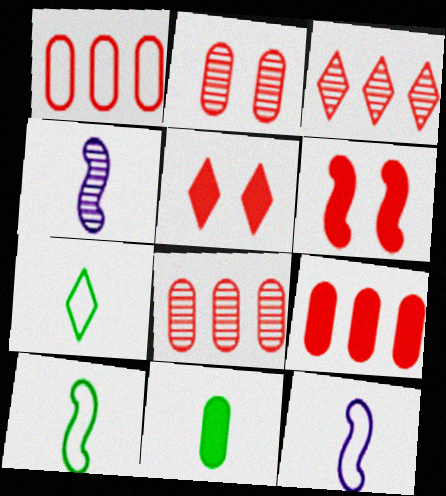[[1, 8, 9]]